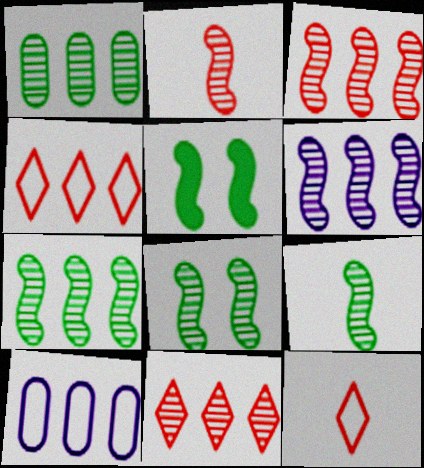[[1, 6, 11], 
[2, 6, 8], 
[3, 6, 7], 
[7, 8, 9]]